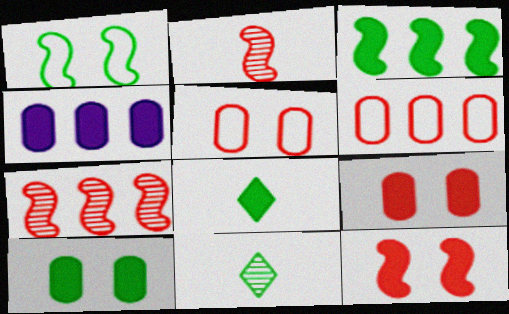[[3, 8, 10], 
[4, 8, 12]]